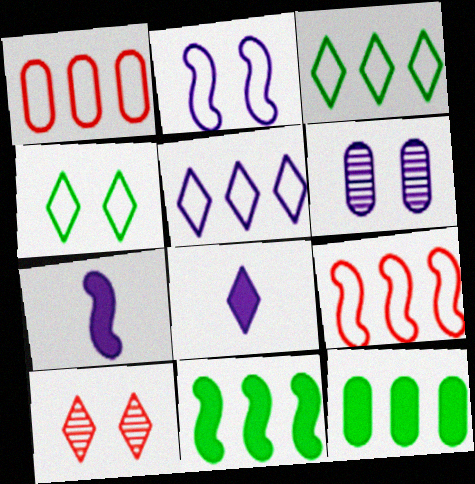[[3, 8, 10], 
[5, 6, 7]]